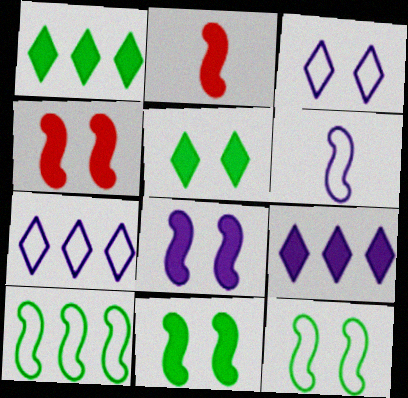[[4, 8, 11]]